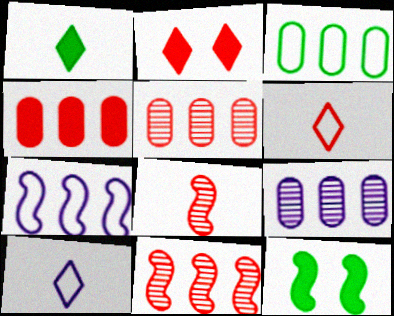[[3, 4, 9], 
[5, 10, 12], 
[6, 9, 12], 
[7, 8, 12]]